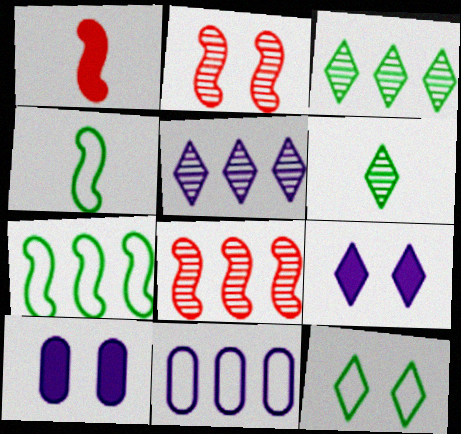[[2, 10, 12]]